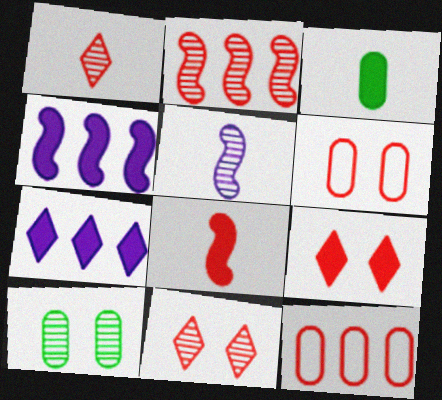[[3, 4, 9], 
[8, 11, 12]]